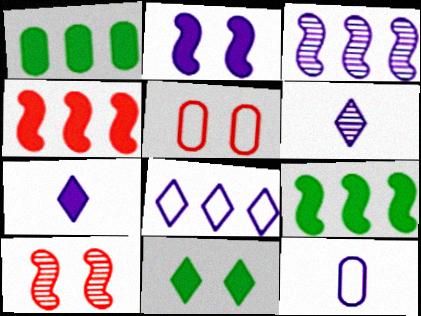[[5, 6, 9]]